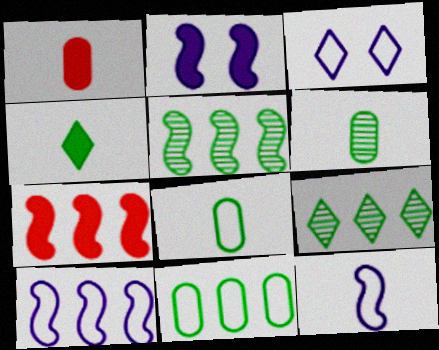[[1, 3, 5], 
[3, 6, 7], 
[5, 7, 10]]